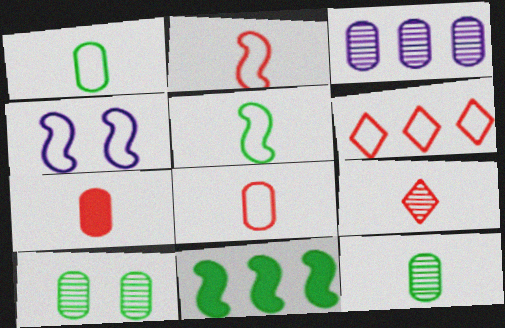[[1, 4, 6], 
[2, 7, 9], 
[3, 6, 11]]